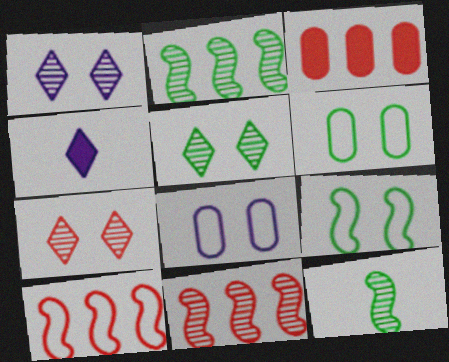[[1, 5, 7], 
[4, 6, 11]]